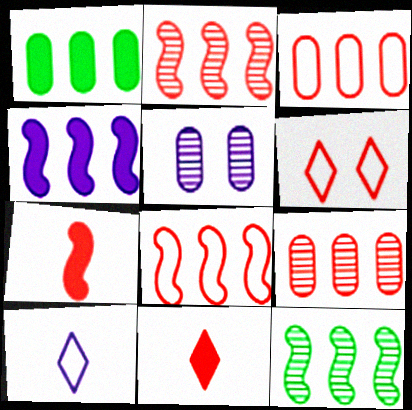[[4, 5, 10], 
[4, 8, 12], 
[6, 7, 9]]